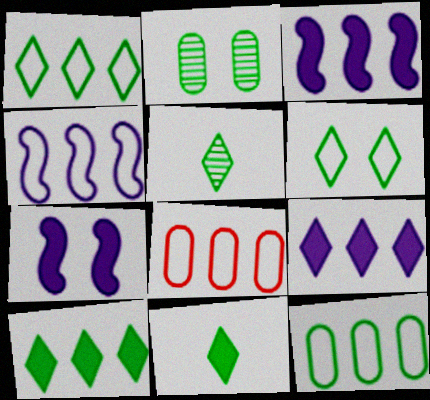[[1, 4, 8], 
[5, 6, 10], 
[5, 7, 8]]